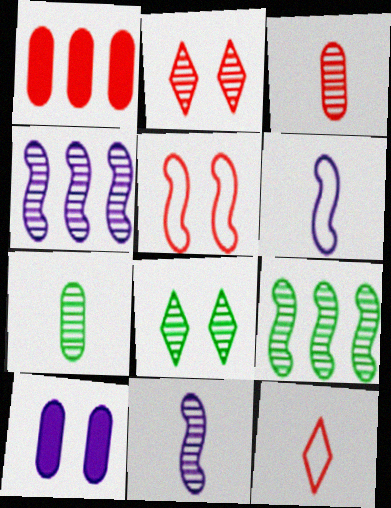[[1, 6, 8], 
[2, 4, 7], 
[3, 4, 8], 
[5, 8, 10], 
[7, 8, 9], 
[9, 10, 12]]